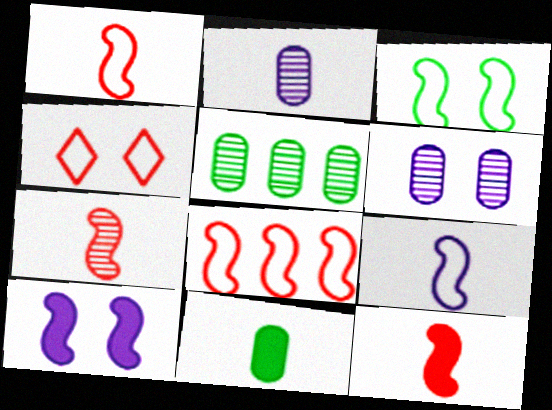[[1, 7, 12], 
[3, 8, 9]]